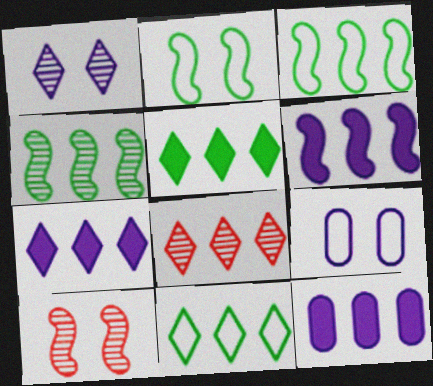[[3, 8, 12], 
[6, 7, 12], 
[7, 8, 11]]